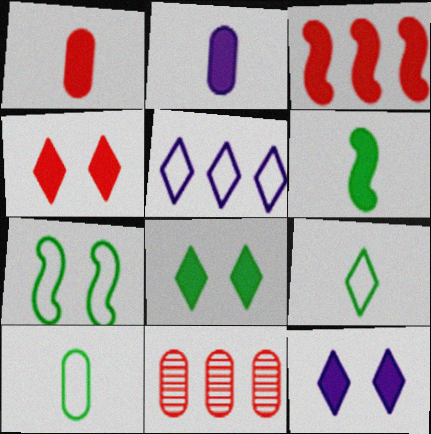[[1, 3, 4], 
[2, 3, 8], 
[4, 8, 12]]